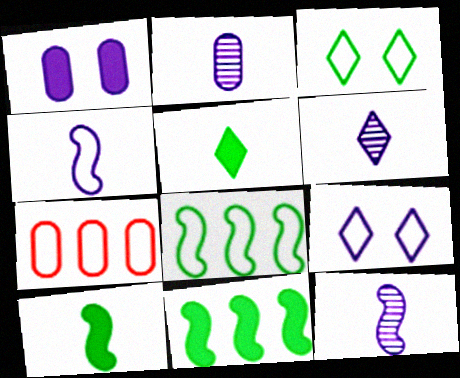[[2, 6, 12], 
[3, 4, 7]]